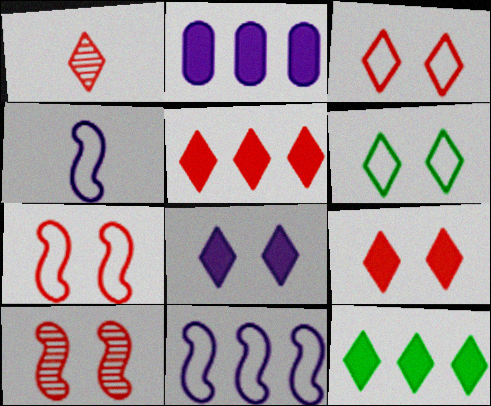[[1, 3, 5]]